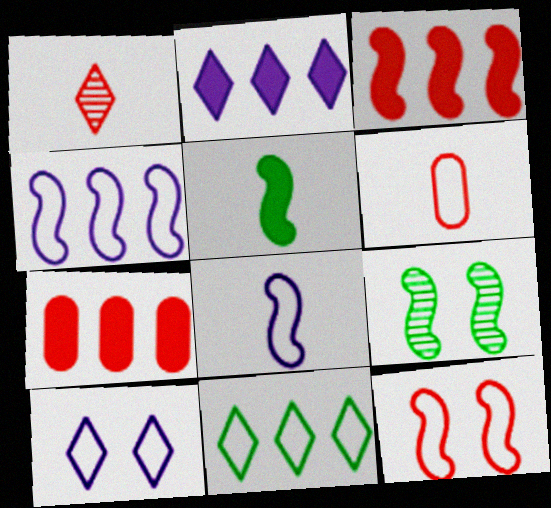[[1, 7, 12], 
[2, 6, 9], 
[3, 8, 9]]